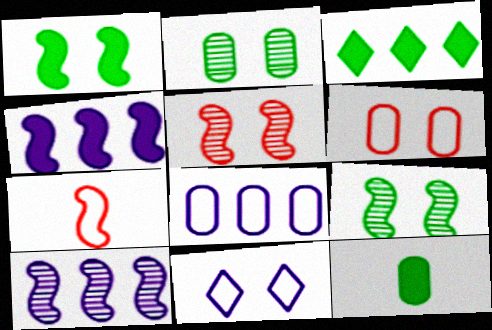[[1, 3, 12], 
[1, 7, 10], 
[4, 7, 9]]